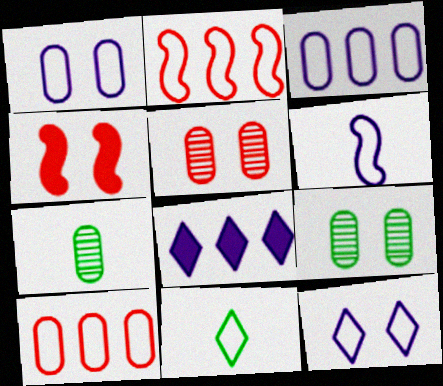[[1, 2, 11], 
[3, 6, 12], 
[4, 9, 12]]